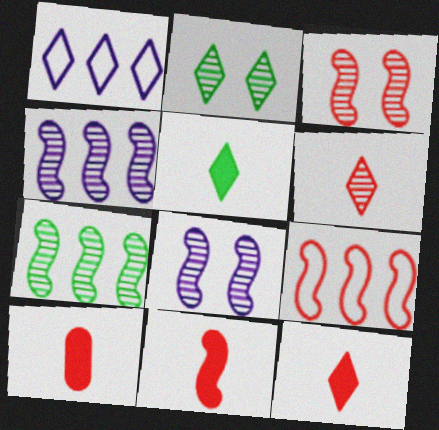[[1, 2, 12], 
[3, 9, 11], 
[10, 11, 12]]